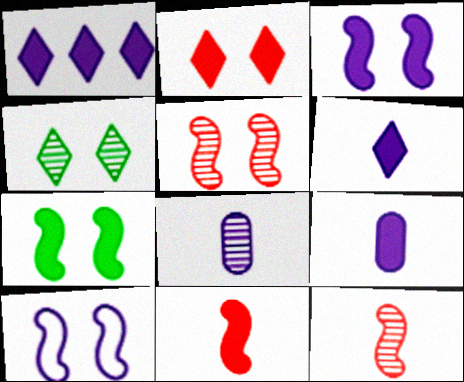[[1, 3, 9], 
[1, 8, 10], 
[5, 7, 10]]